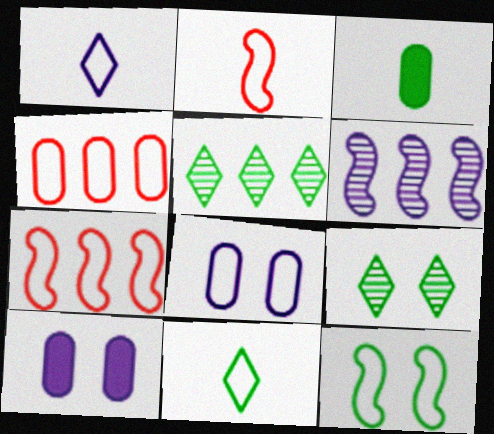[[1, 4, 12], 
[1, 6, 10], 
[2, 5, 10], 
[3, 5, 12], 
[7, 8, 11]]